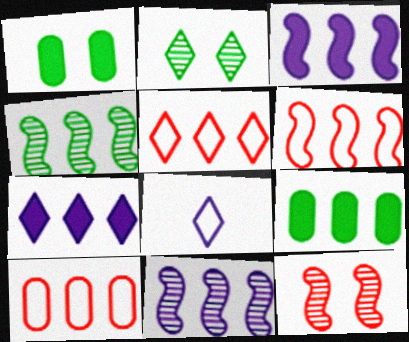[[3, 4, 6], 
[4, 7, 10], 
[5, 6, 10], 
[5, 9, 11], 
[8, 9, 12]]